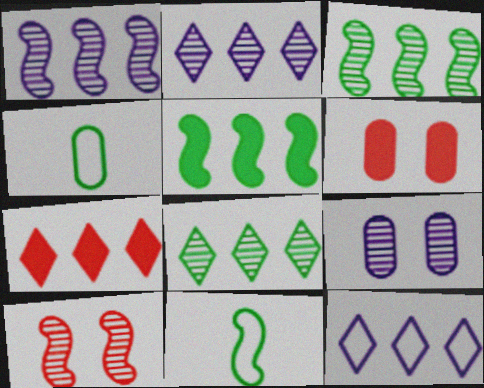[[2, 6, 11], 
[7, 8, 12], 
[7, 9, 11]]